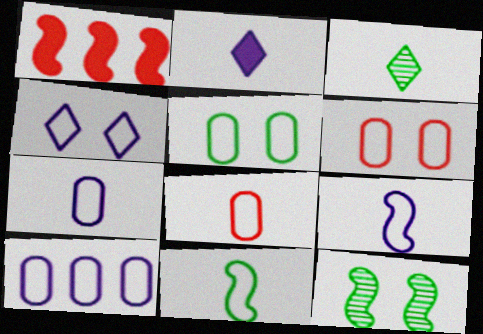[[1, 9, 12], 
[4, 9, 10], 
[5, 8, 10]]